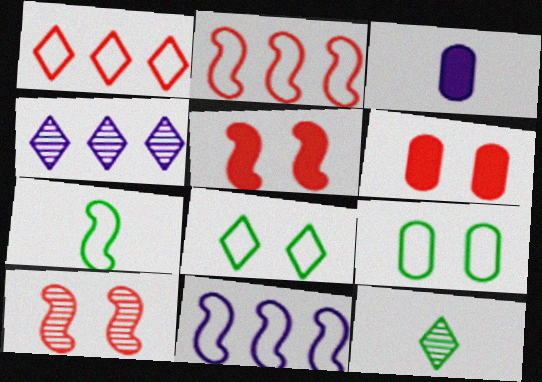[[4, 6, 7], 
[6, 11, 12]]